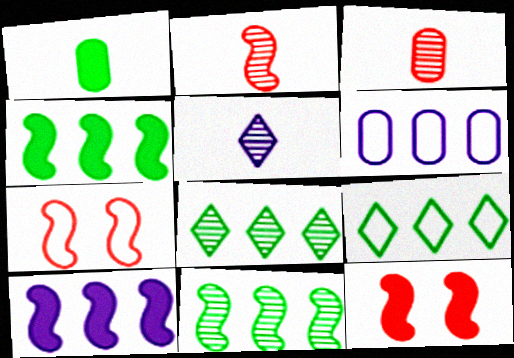[]